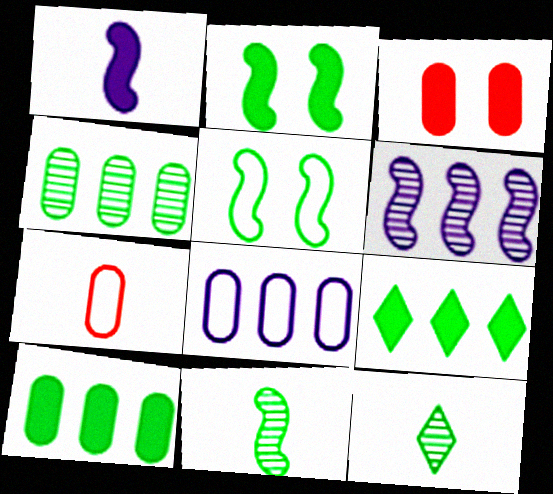[[1, 3, 9], 
[1, 7, 12], 
[5, 10, 12]]